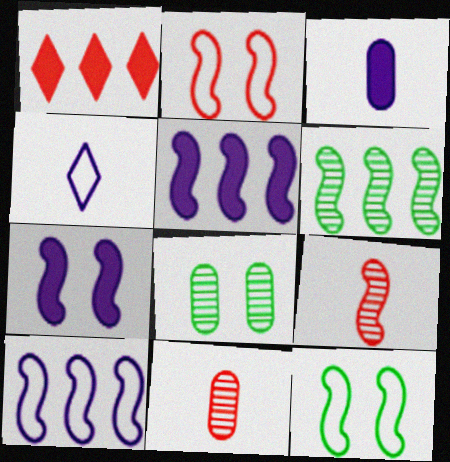[[1, 2, 11], 
[5, 9, 12]]